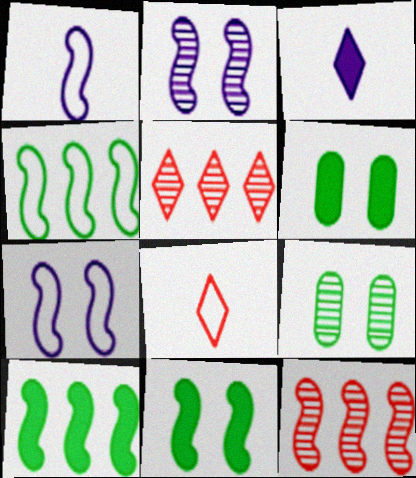[[1, 5, 6], 
[1, 11, 12]]